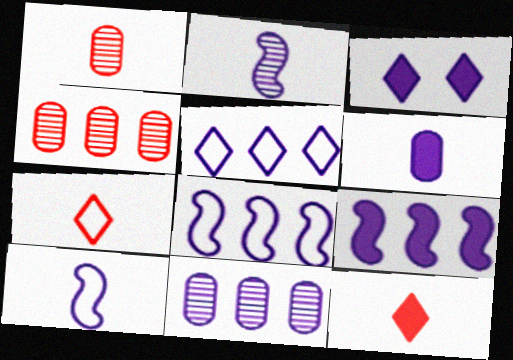[[3, 6, 9], 
[3, 10, 11], 
[5, 9, 11]]